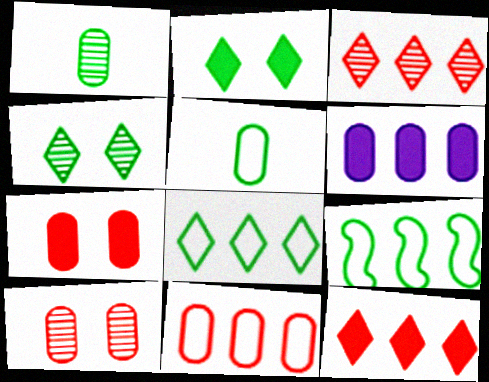[[1, 2, 9], 
[3, 6, 9], 
[5, 6, 10]]